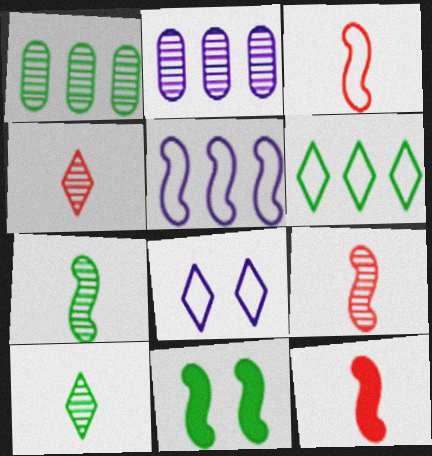[[1, 8, 12], 
[3, 9, 12], 
[5, 9, 11]]